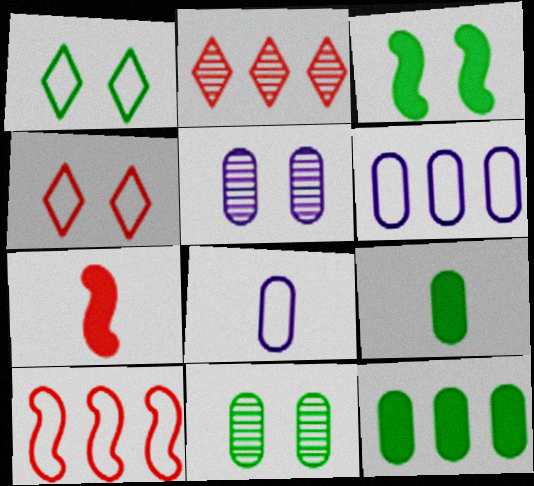[[1, 3, 11], 
[1, 8, 10], 
[2, 3, 8], 
[3, 4, 5]]